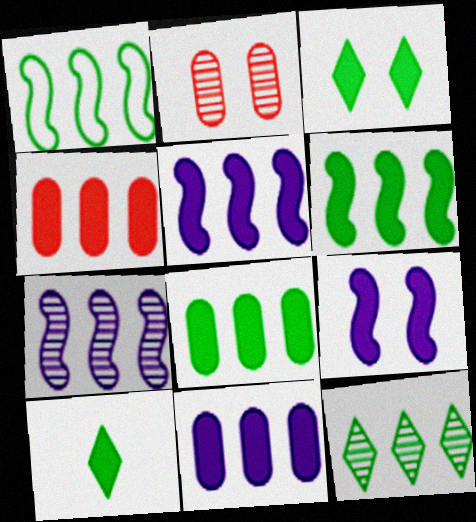[[1, 8, 12], 
[4, 8, 11], 
[4, 9, 10]]